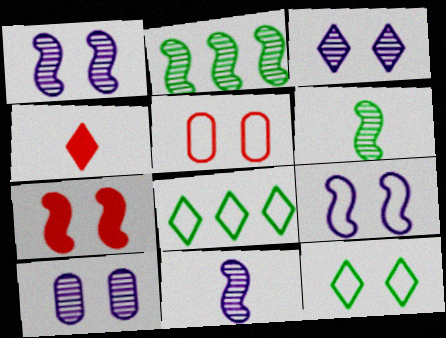[[1, 3, 10], 
[3, 4, 8], 
[5, 9, 12], 
[7, 10, 12]]